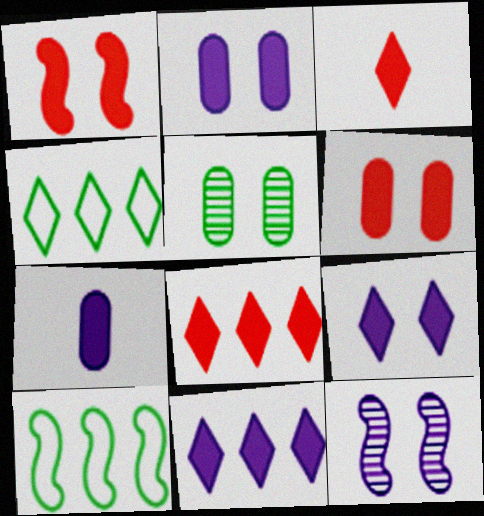[]